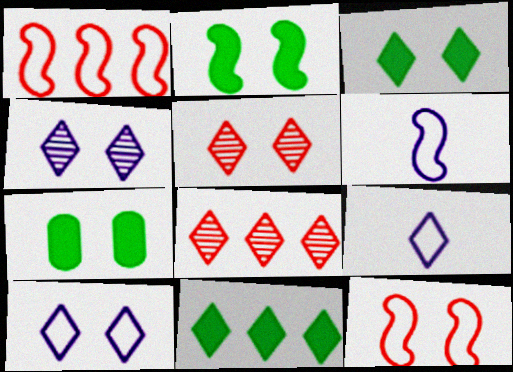[[2, 3, 7], 
[3, 5, 10], 
[3, 8, 9], 
[4, 7, 12], 
[5, 9, 11], 
[6, 7, 8]]